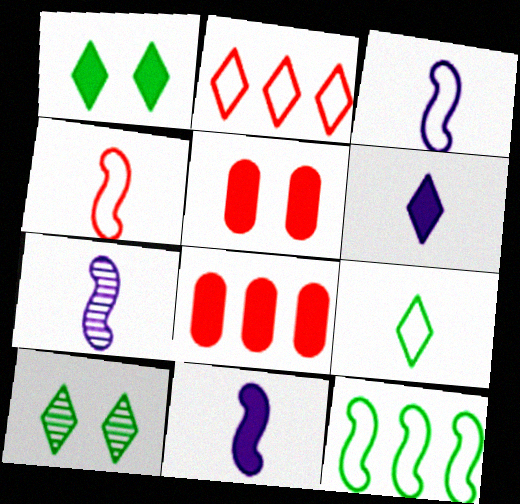[[1, 8, 11], 
[2, 6, 10], 
[3, 7, 11], 
[3, 8, 10]]